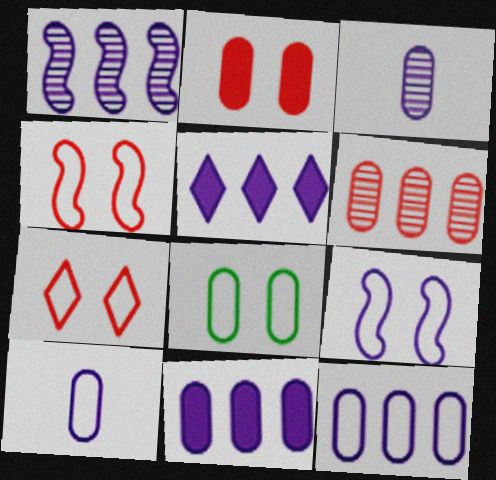[[1, 5, 12], 
[3, 5, 9], 
[7, 8, 9]]